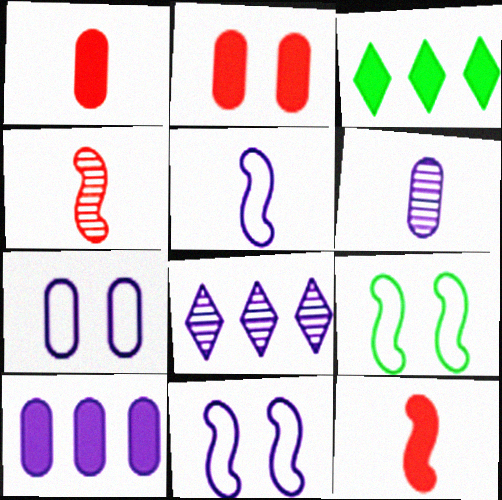[[1, 8, 9], 
[3, 4, 7], 
[6, 7, 10]]